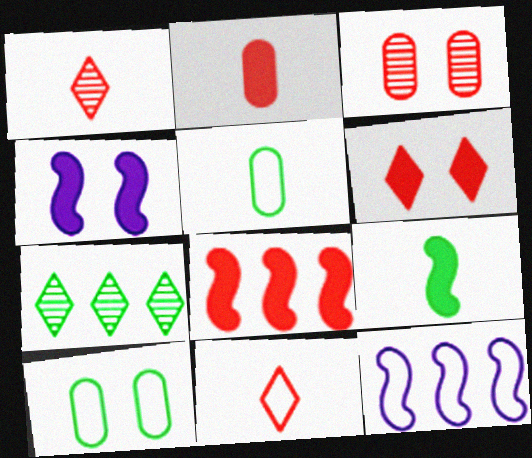[[2, 6, 8], 
[3, 8, 11], 
[4, 8, 9], 
[7, 9, 10], 
[10, 11, 12]]